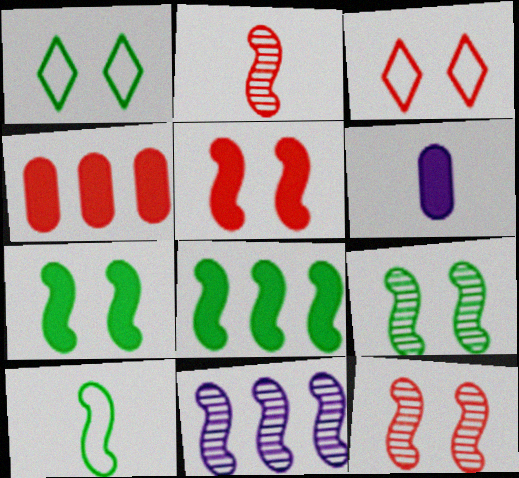[[2, 3, 4], 
[2, 9, 11], 
[5, 10, 11], 
[8, 9, 10]]